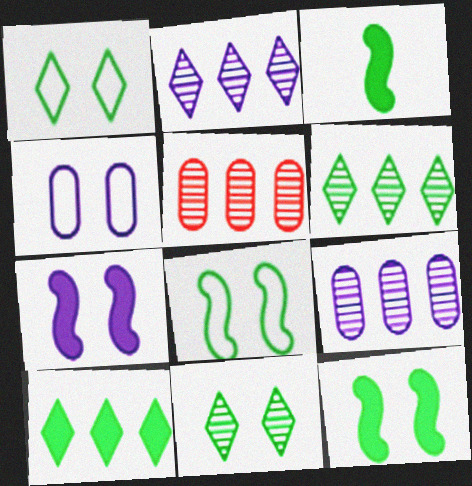[]